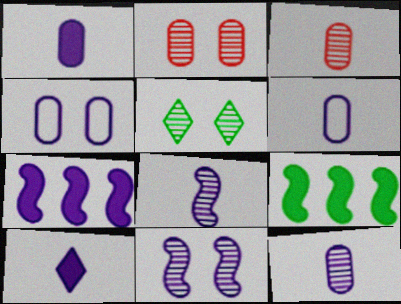[[1, 6, 12], 
[2, 5, 11], 
[6, 8, 10]]